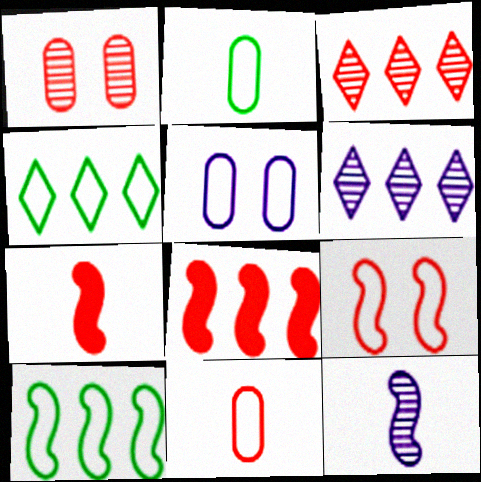[]